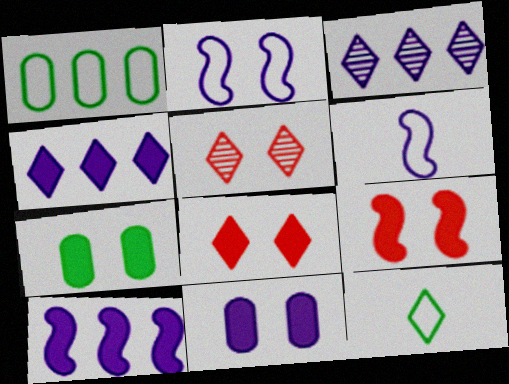[[2, 5, 7], 
[3, 6, 11], 
[3, 8, 12], 
[4, 5, 12]]